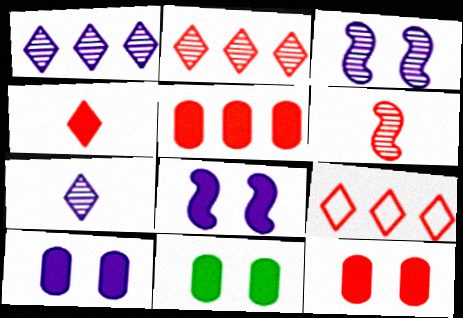[[6, 9, 12], 
[10, 11, 12]]